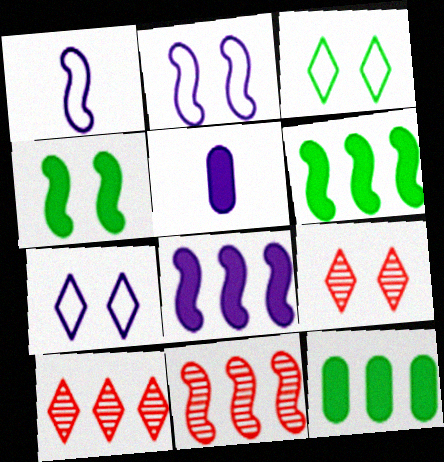[[1, 4, 11], 
[1, 9, 12], 
[3, 5, 11]]